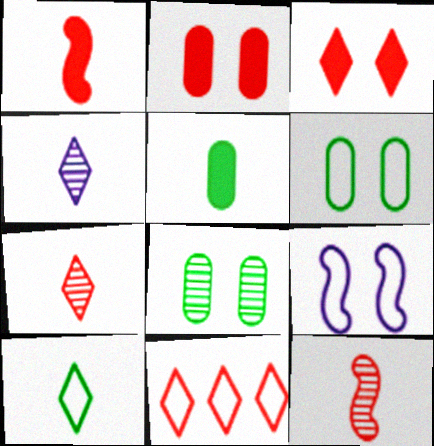[[2, 11, 12], 
[3, 7, 11], 
[3, 8, 9]]